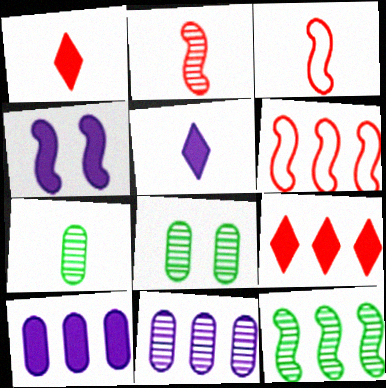[[3, 4, 12], 
[3, 5, 7], 
[4, 5, 10], 
[5, 6, 8]]